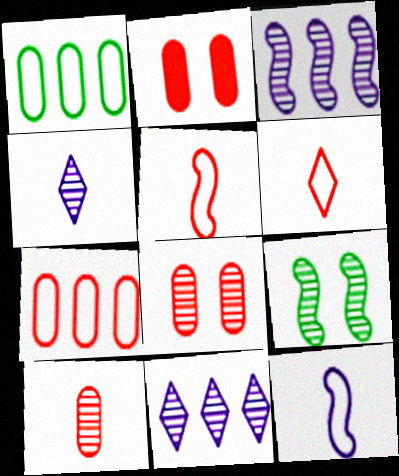[[2, 7, 10], 
[9, 10, 11]]